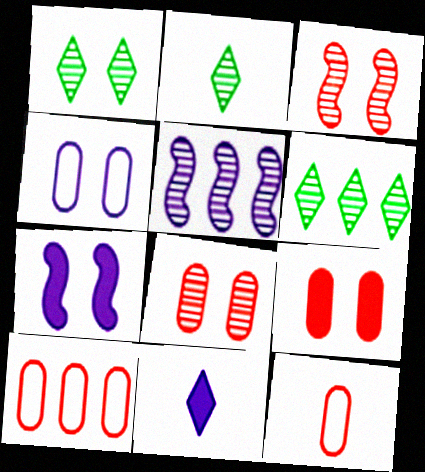[[1, 2, 6], 
[2, 5, 8], 
[2, 7, 10], 
[4, 5, 11], 
[6, 7, 12]]